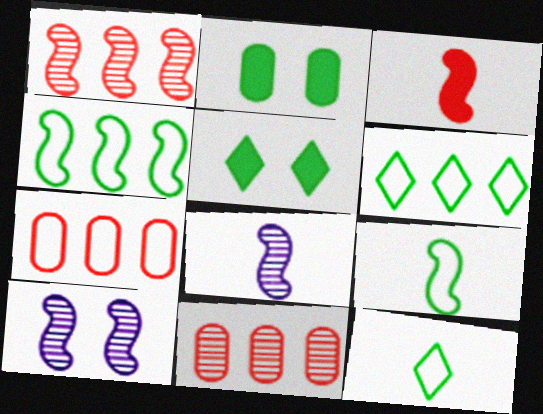[[3, 4, 10], 
[3, 8, 9], 
[5, 7, 8]]